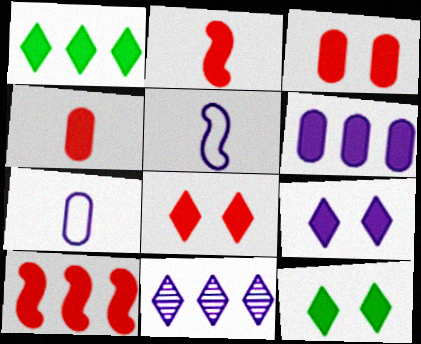[[1, 6, 10], 
[2, 6, 12], 
[4, 8, 10], 
[8, 9, 12]]